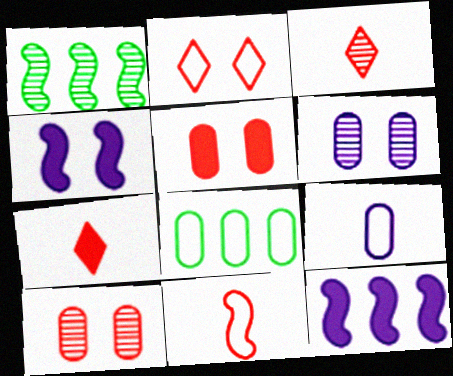[[1, 3, 6], 
[1, 4, 11], 
[3, 4, 8]]